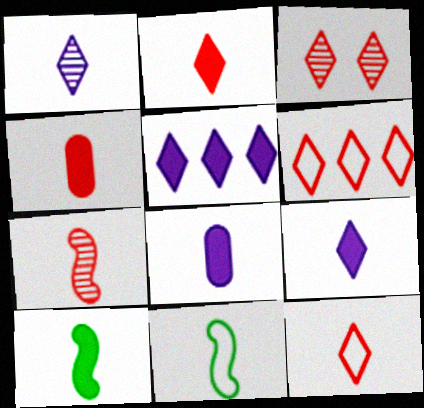[[1, 4, 11], 
[2, 3, 6], 
[2, 8, 10], 
[4, 7, 12], 
[4, 9, 10]]